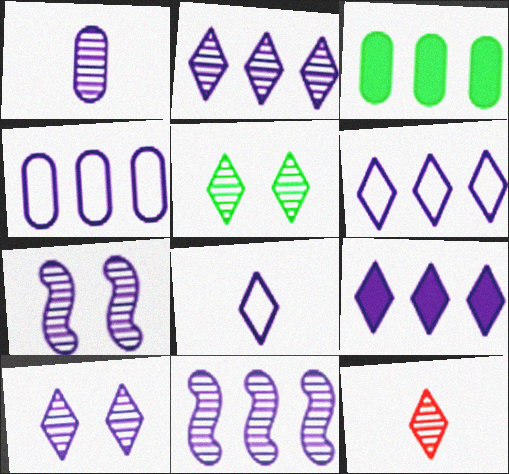[[1, 2, 7], 
[1, 10, 11], 
[2, 5, 12], 
[2, 6, 9], 
[4, 9, 11], 
[8, 9, 10]]